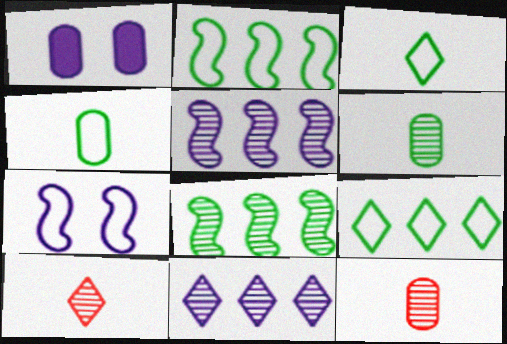[[1, 2, 10]]